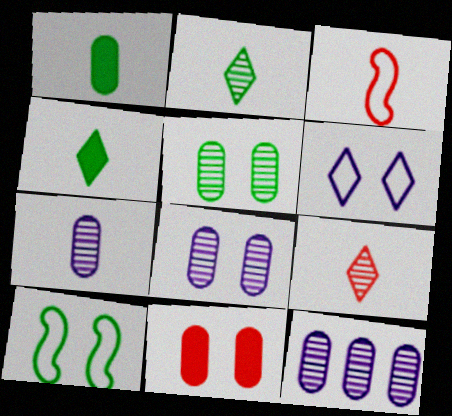[[3, 4, 7], 
[7, 8, 12]]